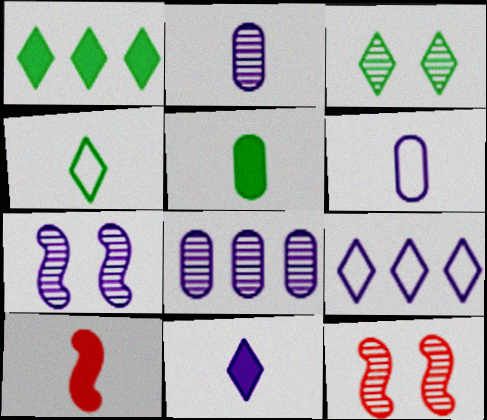[[1, 3, 4], 
[1, 6, 12], 
[2, 4, 10], 
[5, 9, 12], 
[5, 10, 11]]